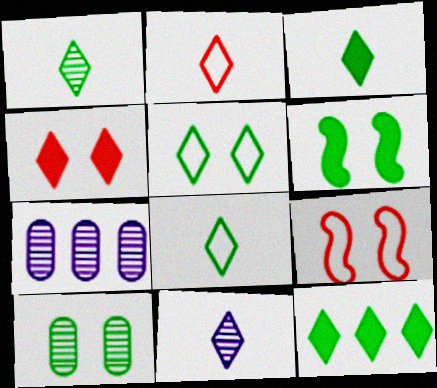[[1, 3, 8], 
[1, 5, 12], 
[2, 3, 11], 
[2, 6, 7], 
[3, 7, 9], 
[5, 6, 10]]